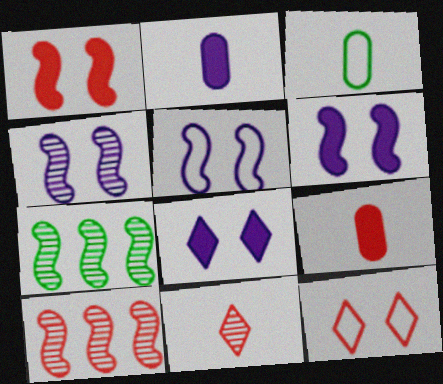[[2, 7, 12], 
[3, 8, 10], 
[4, 5, 6], 
[9, 10, 12]]